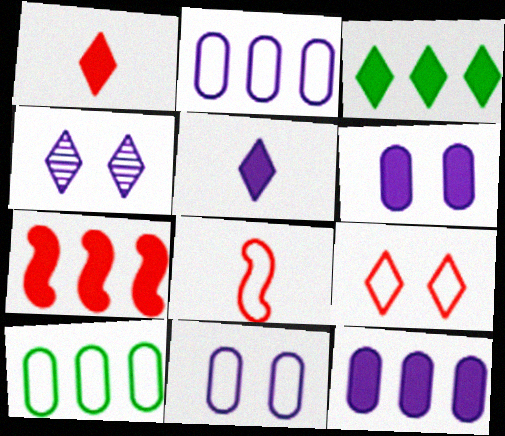[[3, 7, 12]]